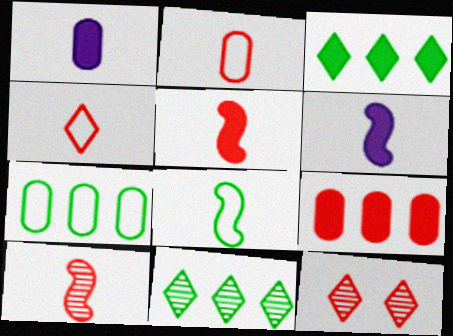[[6, 7, 12], 
[6, 8, 10]]